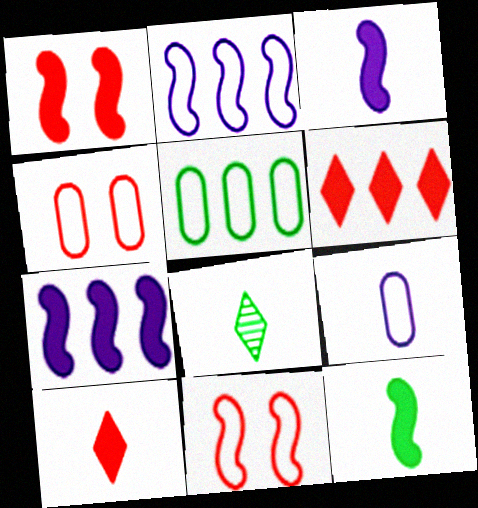[[1, 7, 12], 
[4, 5, 9], 
[4, 7, 8]]